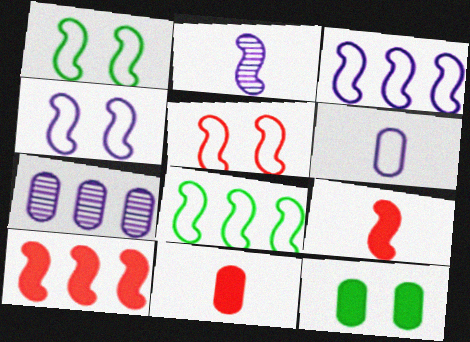[[1, 2, 10], 
[1, 4, 5]]